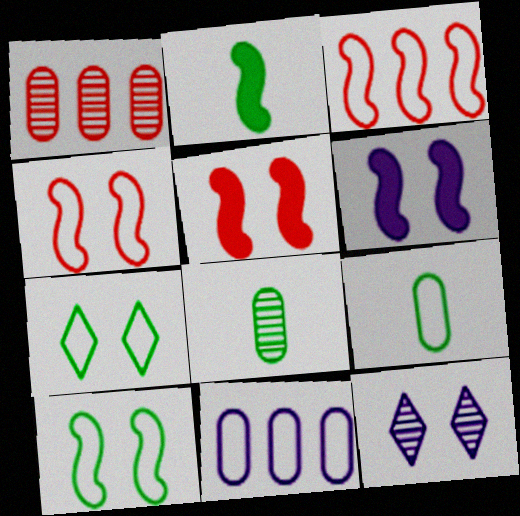[]